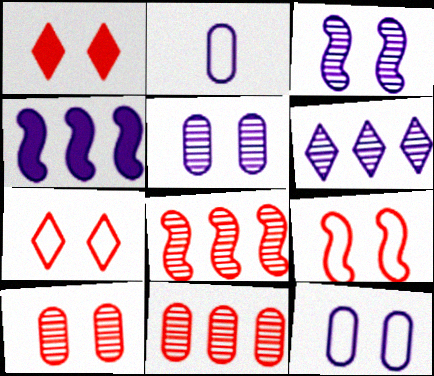[[1, 9, 10]]